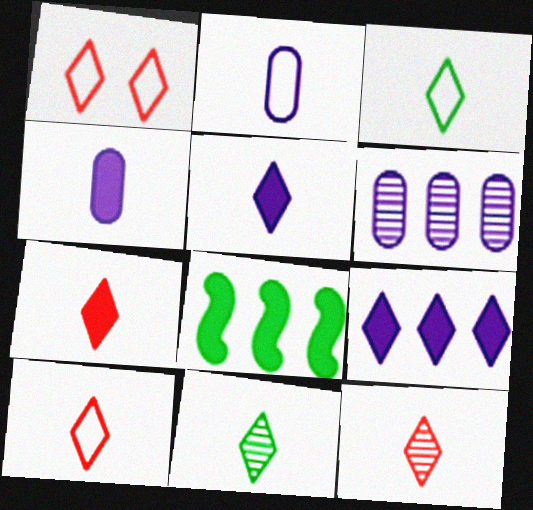[[1, 9, 11], 
[3, 5, 12], 
[5, 10, 11], 
[7, 10, 12]]